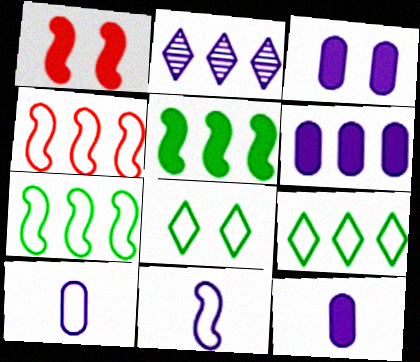[[2, 3, 11], 
[3, 6, 12], 
[4, 8, 10]]